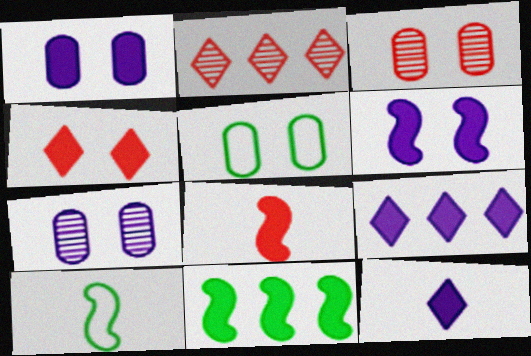[[1, 2, 10], 
[1, 3, 5], 
[3, 9, 10], 
[6, 8, 11]]